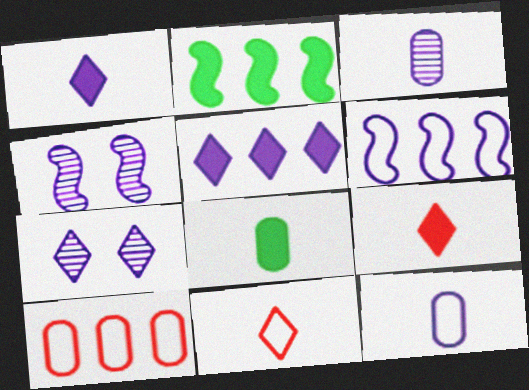[[4, 5, 12]]